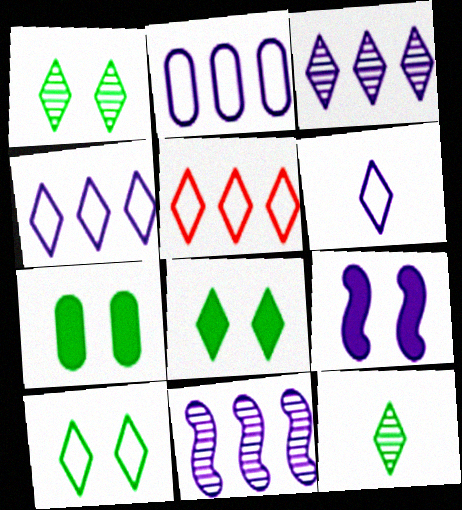[[1, 8, 10], 
[5, 6, 10]]